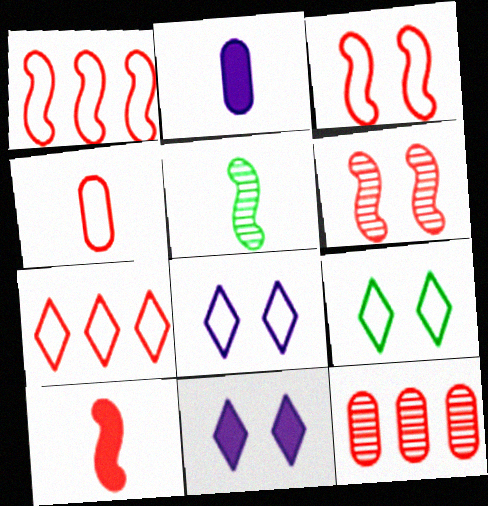[[1, 6, 10], 
[3, 4, 7]]